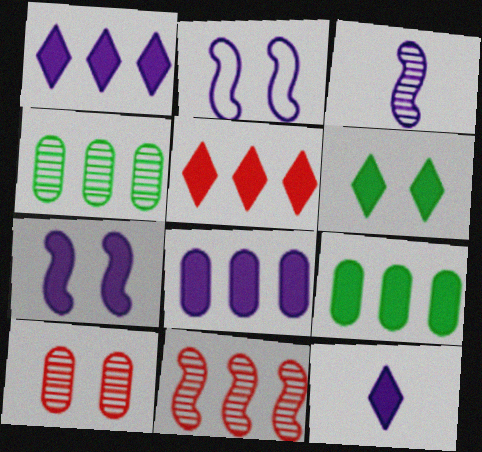[[2, 6, 10], 
[5, 6, 12], 
[7, 8, 12]]